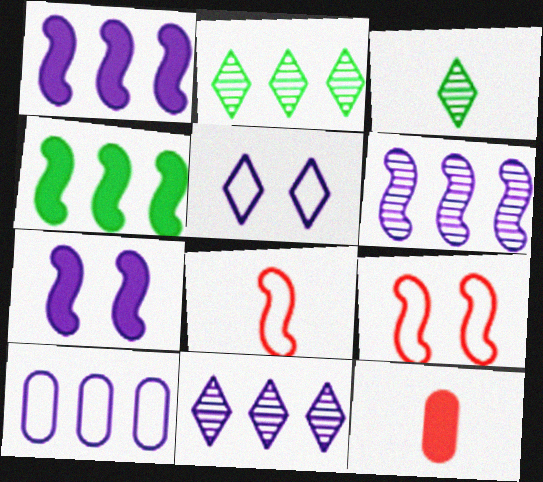[[1, 10, 11]]